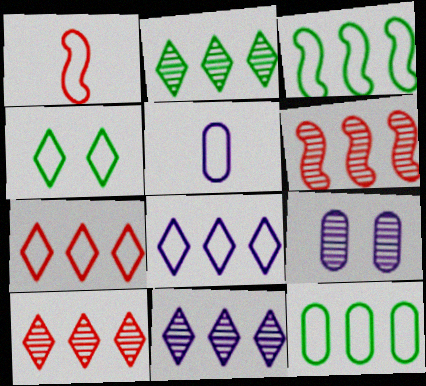[[2, 10, 11]]